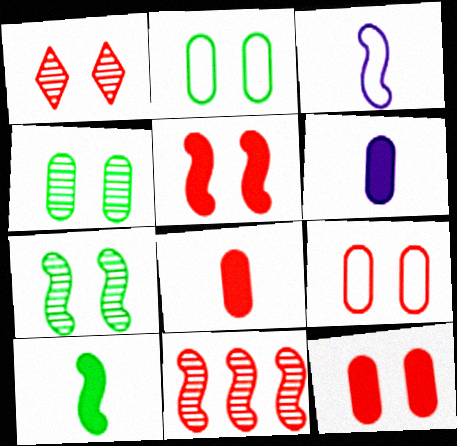[[1, 5, 9]]